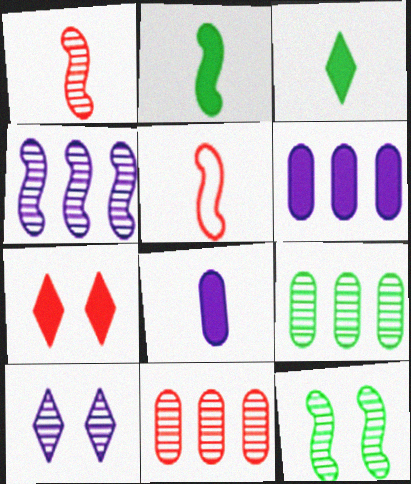[[1, 4, 12], 
[1, 9, 10], 
[2, 6, 7], 
[5, 7, 11]]